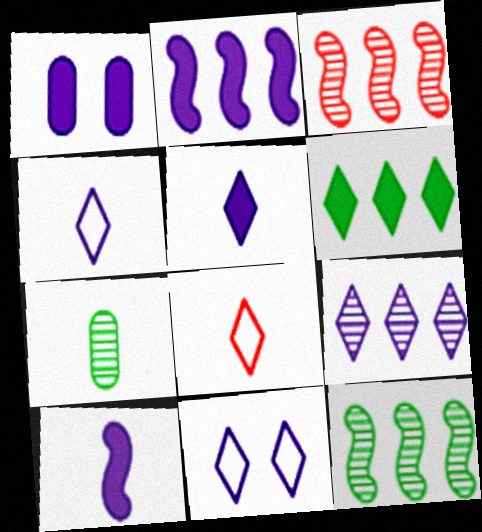[[1, 2, 5], 
[1, 8, 12], 
[5, 9, 11], 
[7, 8, 10]]